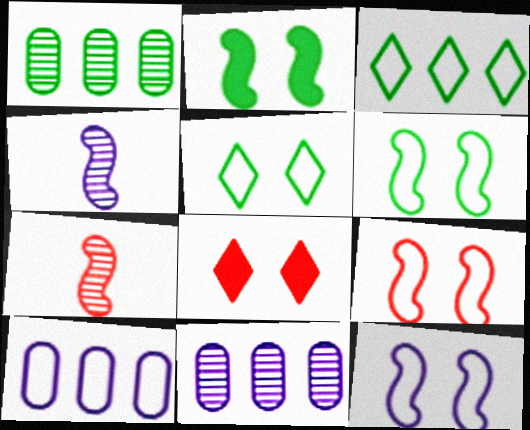[[6, 9, 12]]